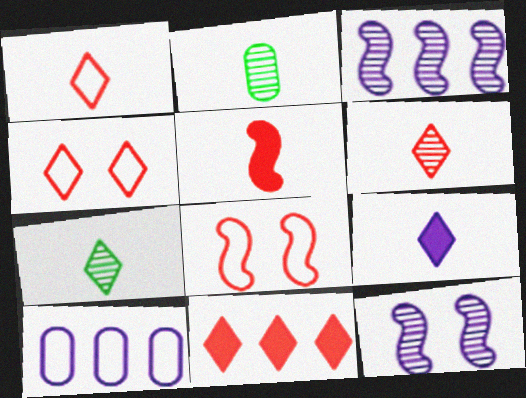[[1, 7, 9], 
[4, 6, 11], 
[9, 10, 12]]